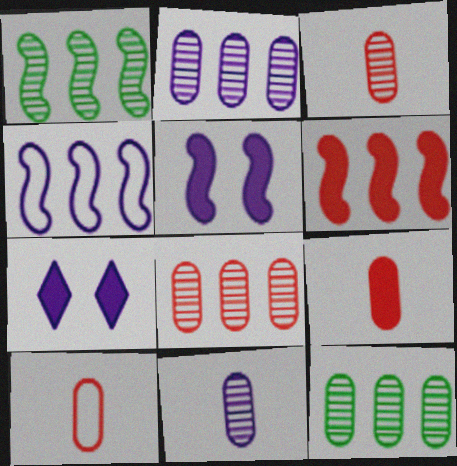[[1, 4, 6], 
[1, 7, 10], 
[2, 8, 12], 
[3, 9, 10], 
[4, 7, 11]]